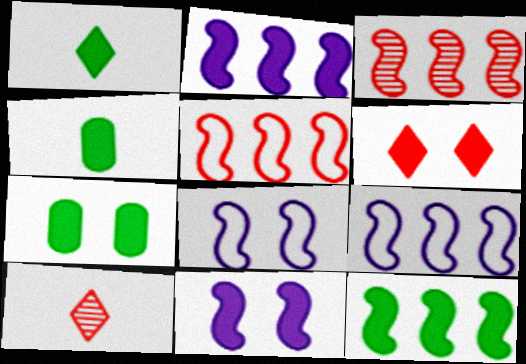[[1, 7, 12], 
[2, 4, 6], 
[3, 9, 12], 
[6, 7, 11], 
[7, 9, 10]]